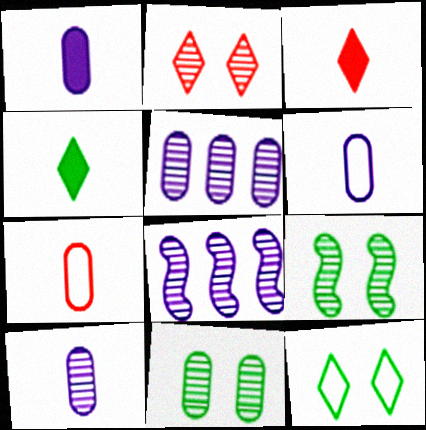[[1, 6, 10]]